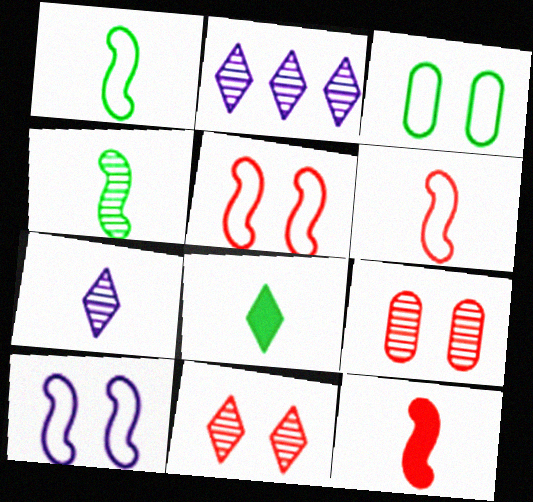[[2, 3, 12], 
[2, 4, 9]]